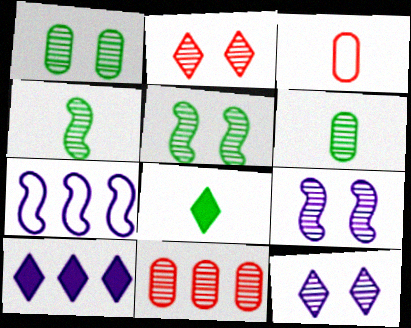[[1, 2, 9], 
[3, 5, 10], 
[4, 11, 12]]